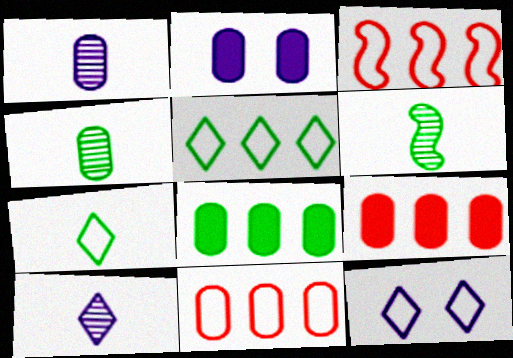[[2, 4, 11], 
[6, 9, 12]]